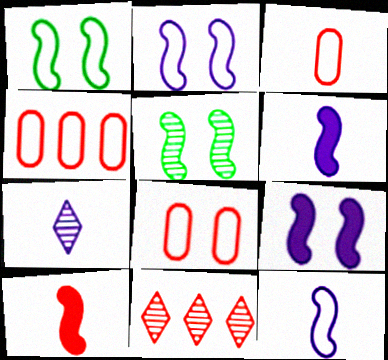[[3, 4, 8], 
[8, 10, 11]]